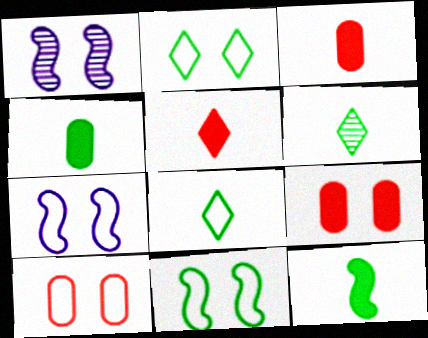[[1, 2, 9], 
[2, 7, 10]]